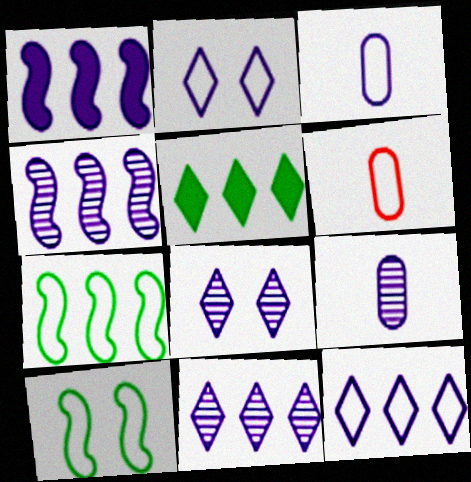[[1, 2, 9], 
[1, 3, 8], 
[2, 6, 7], 
[4, 8, 9], 
[6, 10, 12]]